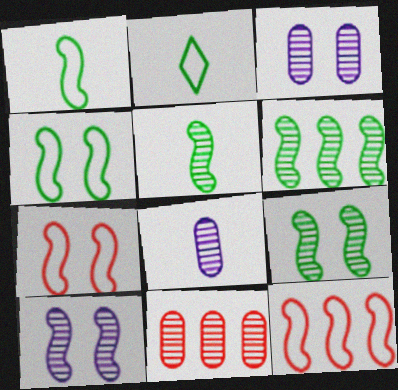[[5, 6, 9]]